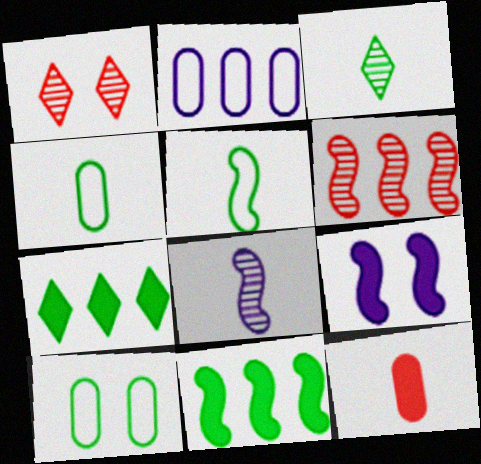[[1, 9, 10], 
[2, 6, 7], 
[3, 10, 11], 
[5, 6, 9], 
[7, 9, 12]]